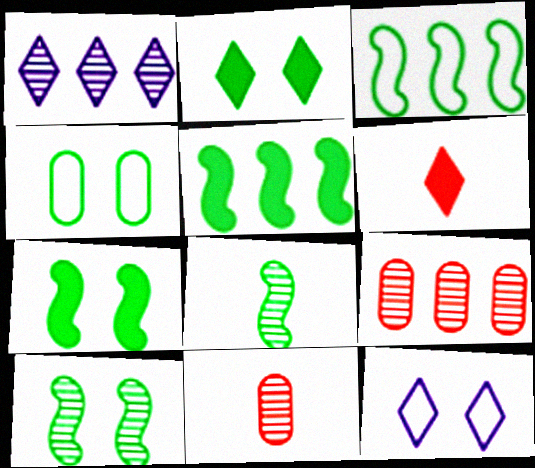[[1, 10, 11], 
[2, 4, 10], 
[3, 7, 8], 
[5, 11, 12]]